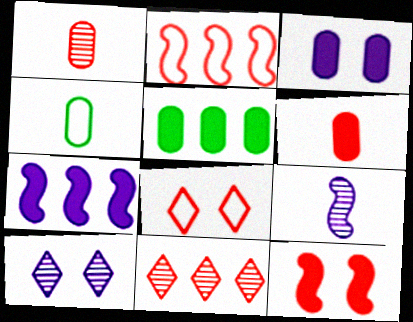[[3, 5, 6], 
[5, 8, 9]]